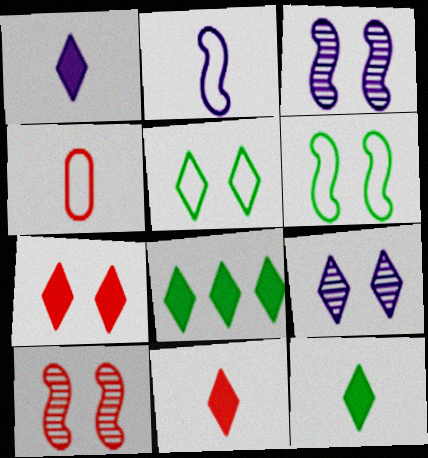[[1, 7, 8], 
[1, 11, 12], 
[3, 4, 8], 
[5, 7, 9]]